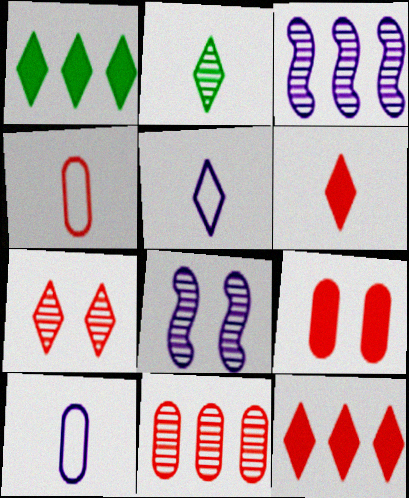[[1, 4, 8], 
[1, 5, 7], 
[2, 5, 6], 
[2, 8, 11], 
[4, 9, 11]]